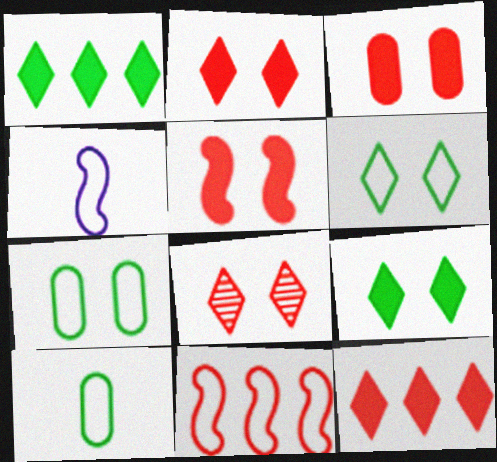[[2, 3, 5]]